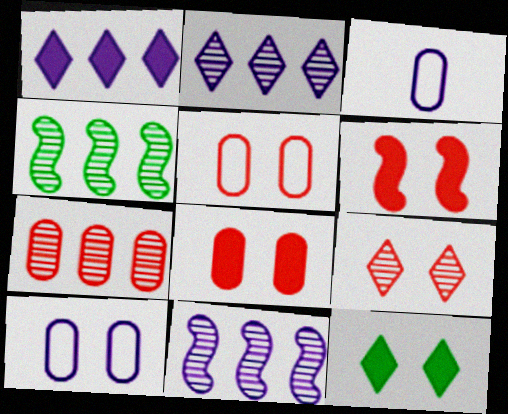[[2, 4, 7], 
[5, 6, 9]]